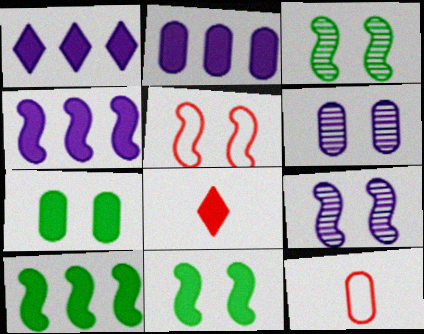[[1, 2, 4], 
[1, 3, 12], 
[2, 8, 11], 
[4, 7, 8], 
[5, 9, 11]]